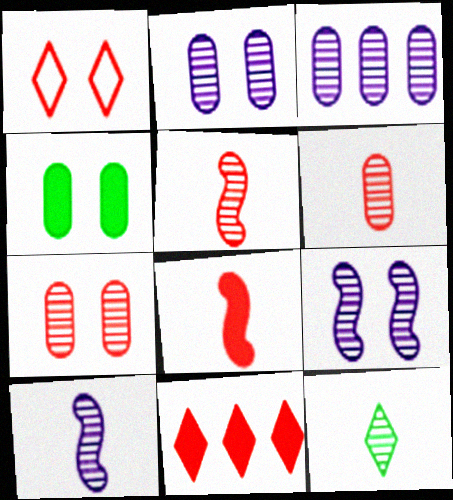[[1, 4, 9], 
[6, 10, 12]]